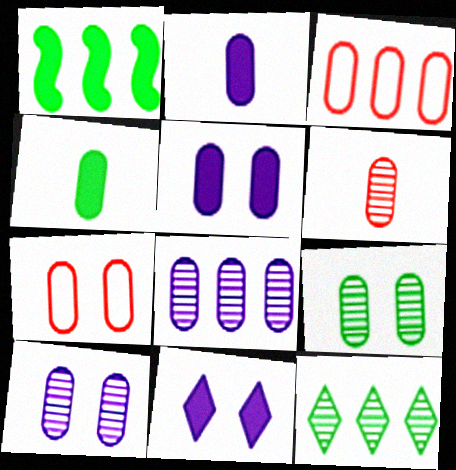[[2, 3, 9], 
[3, 4, 10], 
[4, 7, 8], 
[5, 7, 9], 
[6, 8, 9]]